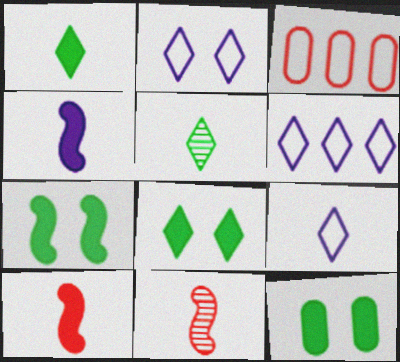[[2, 6, 9], 
[6, 11, 12], 
[7, 8, 12]]